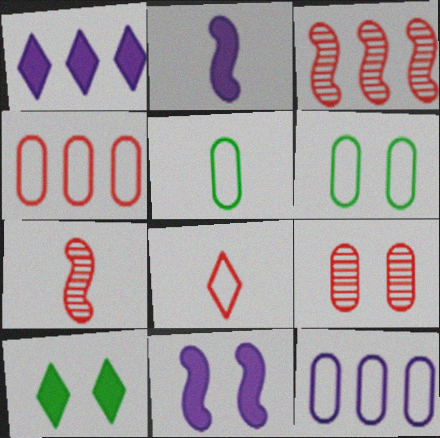[[1, 6, 7], 
[7, 10, 12]]